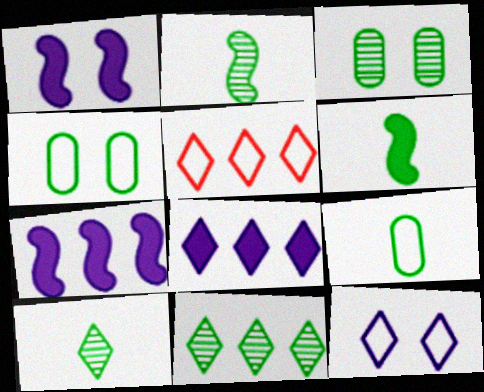[[2, 3, 11], 
[4, 6, 11], 
[5, 8, 11], 
[6, 9, 10]]